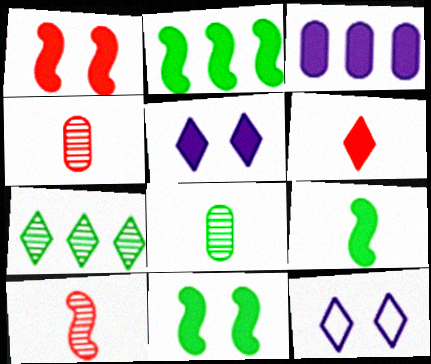[[2, 4, 12], 
[2, 9, 11], 
[3, 6, 11], 
[6, 7, 12]]